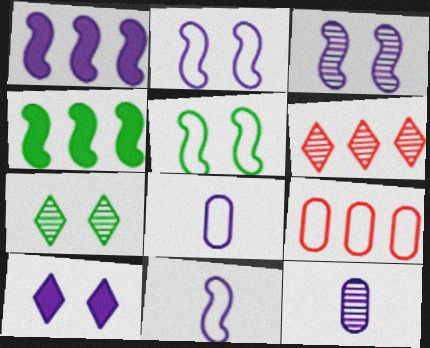[[1, 3, 11]]